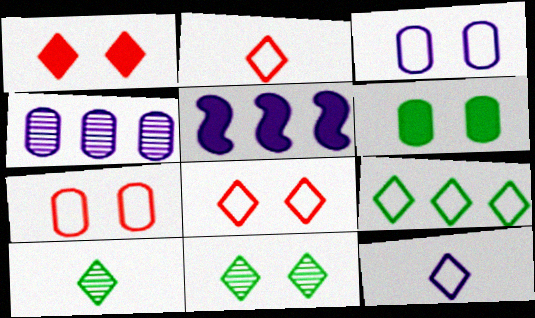[[5, 7, 10], 
[8, 9, 12]]